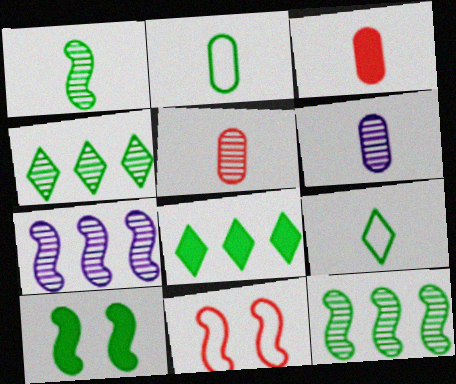[[2, 3, 6], 
[2, 4, 10], 
[6, 8, 11]]